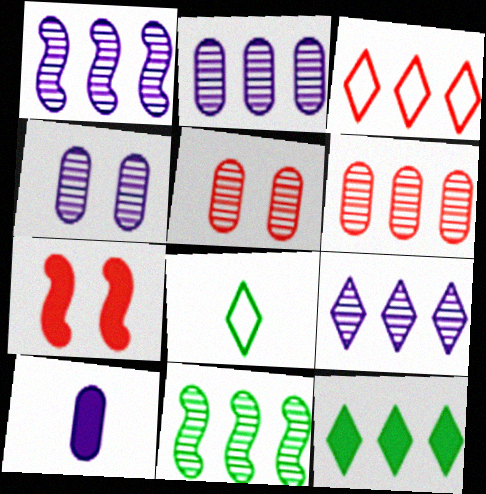[[1, 2, 9], 
[2, 7, 8], 
[3, 9, 12], 
[6, 9, 11], 
[7, 10, 12]]